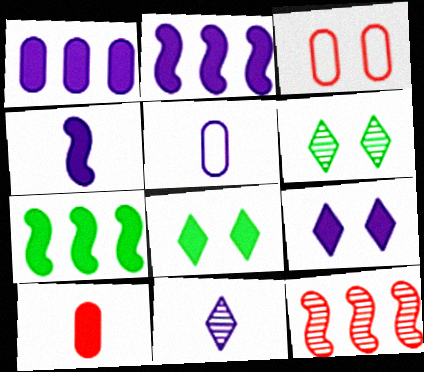[[1, 4, 9], 
[2, 8, 10], 
[3, 7, 11], 
[4, 5, 11], 
[5, 8, 12], 
[7, 9, 10]]